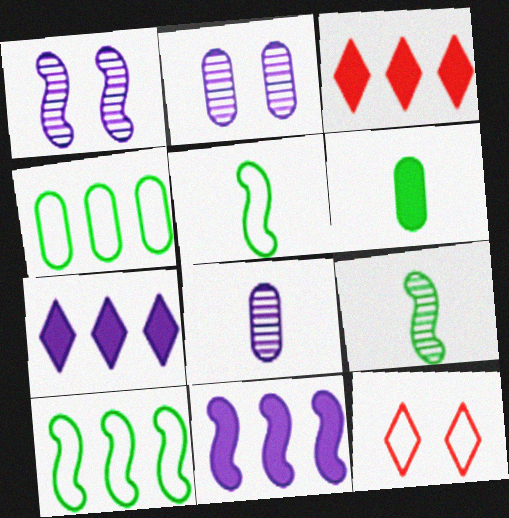[[2, 3, 5]]